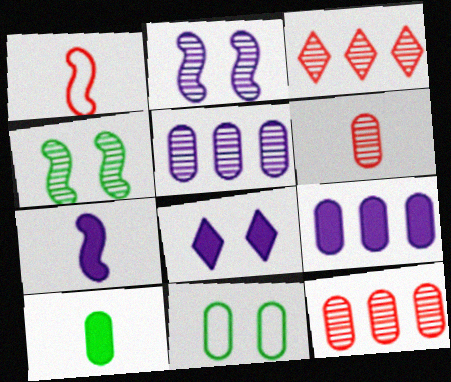[[3, 7, 11], 
[6, 9, 11], 
[7, 8, 9]]